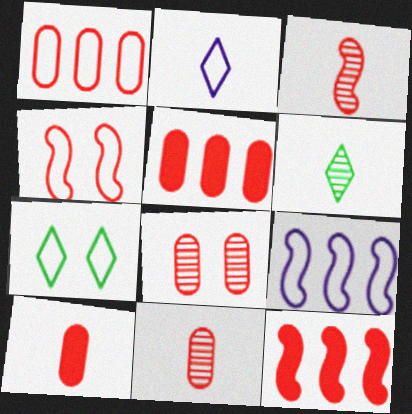[[1, 8, 10], 
[3, 4, 12]]